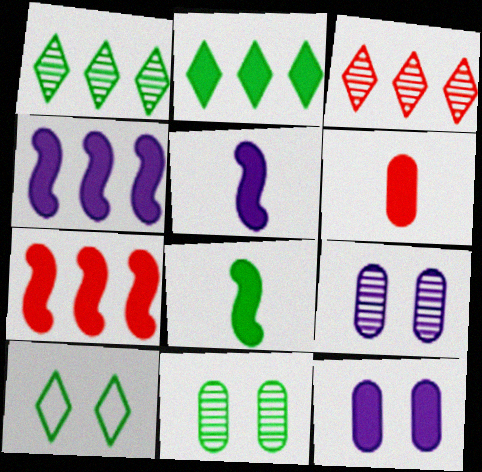[]